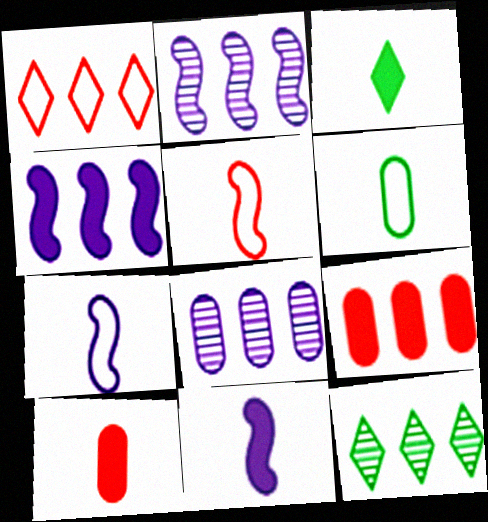[[3, 10, 11]]